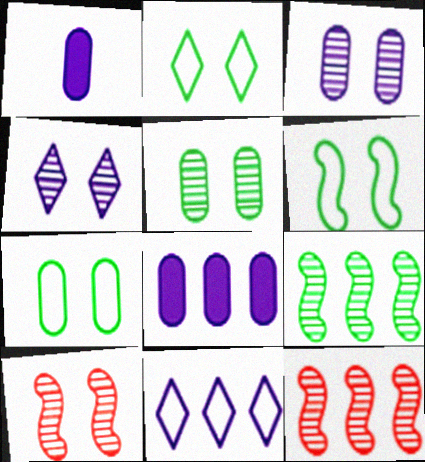[[1, 2, 12], 
[2, 6, 7], 
[4, 5, 10]]